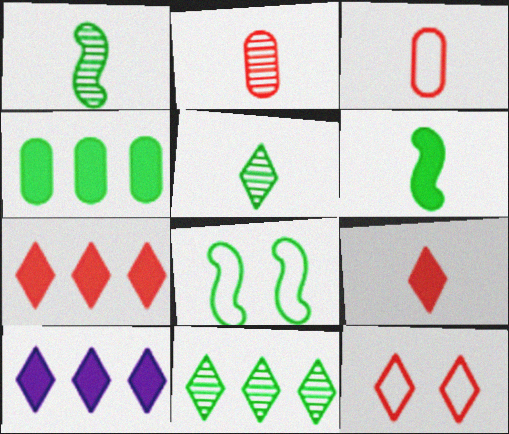[[2, 8, 10], 
[4, 5, 8], 
[5, 10, 12]]